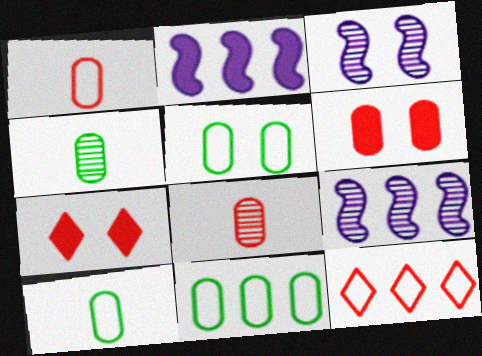[[3, 5, 7], 
[5, 10, 11], 
[7, 9, 10]]